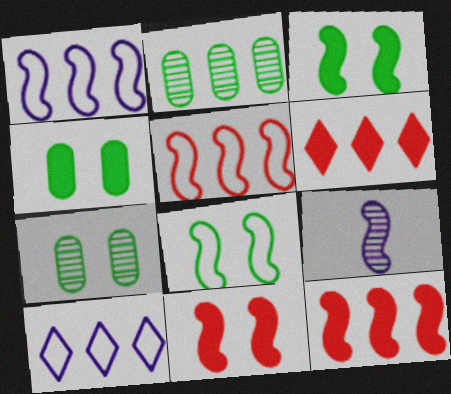[[1, 2, 6], 
[2, 10, 12], 
[3, 5, 9], 
[8, 9, 12]]